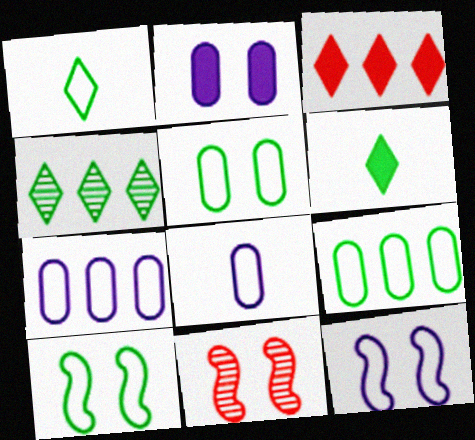[[1, 9, 10], 
[6, 7, 11]]